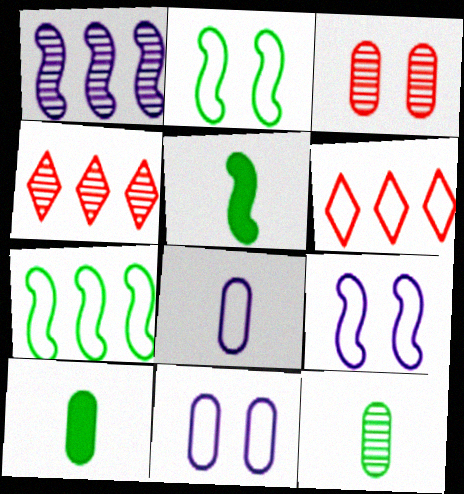[[2, 6, 8], 
[4, 5, 11], 
[4, 9, 10]]